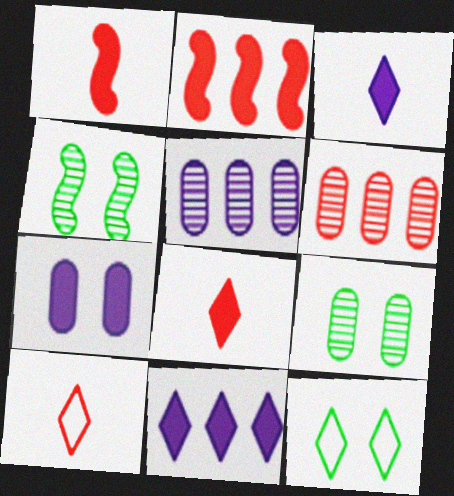[[1, 5, 12]]